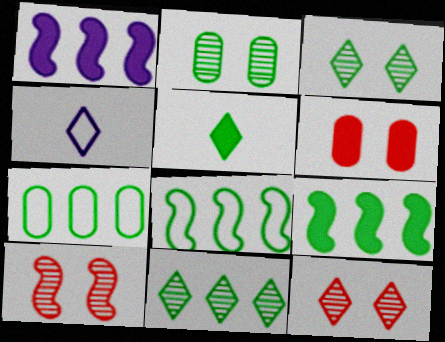[[1, 5, 6], 
[2, 5, 8], 
[7, 9, 11]]